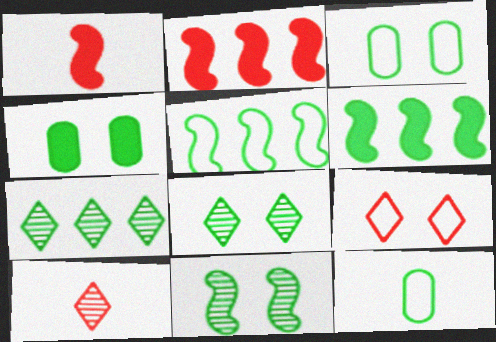[[6, 8, 12]]